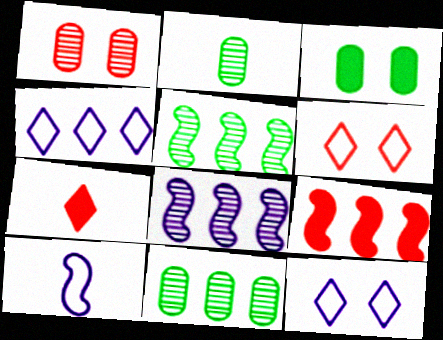[[2, 7, 10], 
[2, 9, 12], 
[4, 9, 11]]